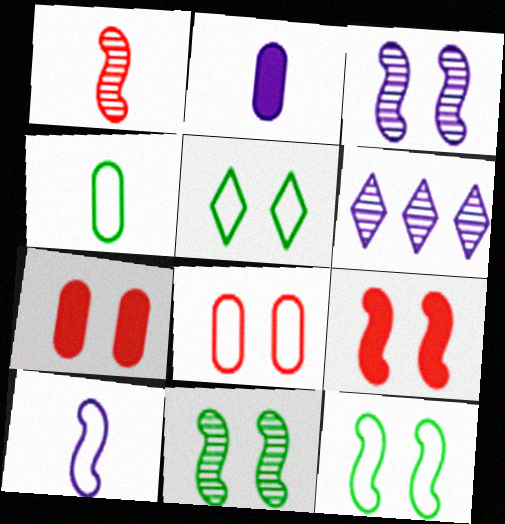[[3, 5, 7], 
[3, 9, 12], 
[4, 6, 9]]